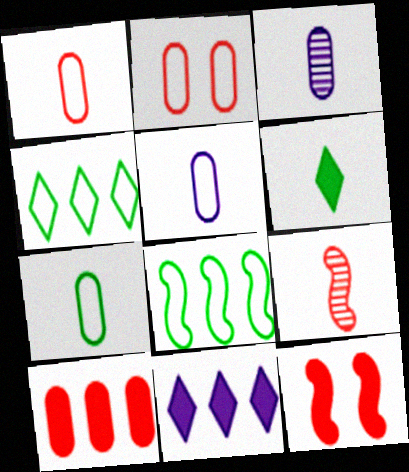[[1, 5, 7], 
[3, 4, 12], 
[5, 6, 9]]